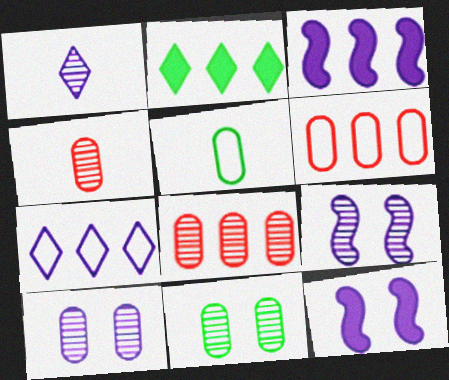[]